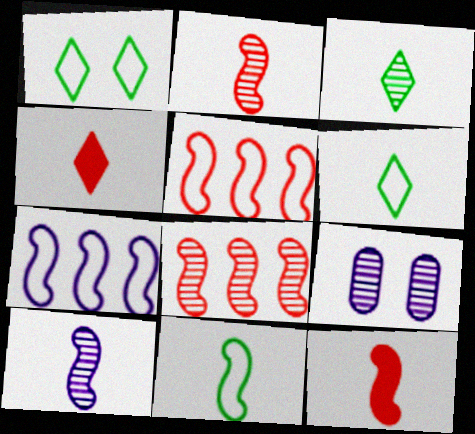[[3, 8, 9], 
[10, 11, 12]]